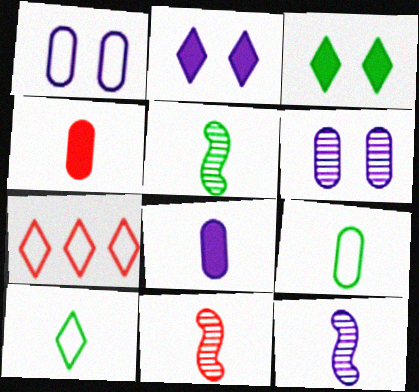[[4, 10, 12], 
[5, 11, 12], 
[8, 10, 11]]